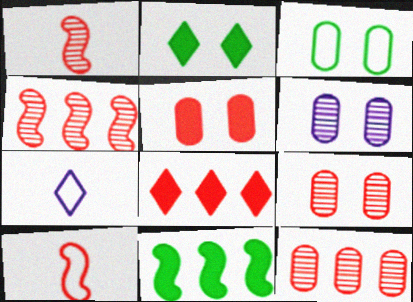[[3, 5, 6], 
[7, 9, 11], 
[8, 9, 10]]